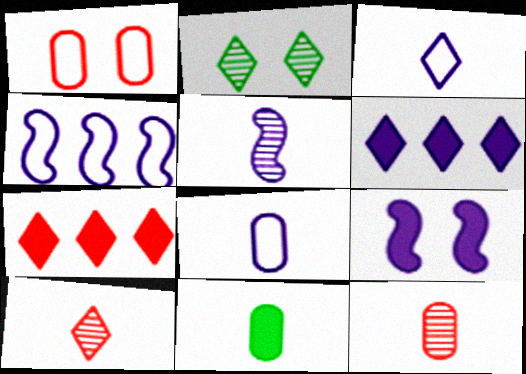[[1, 2, 9], 
[2, 3, 7], 
[4, 5, 9], 
[7, 9, 11], 
[8, 11, 12]]